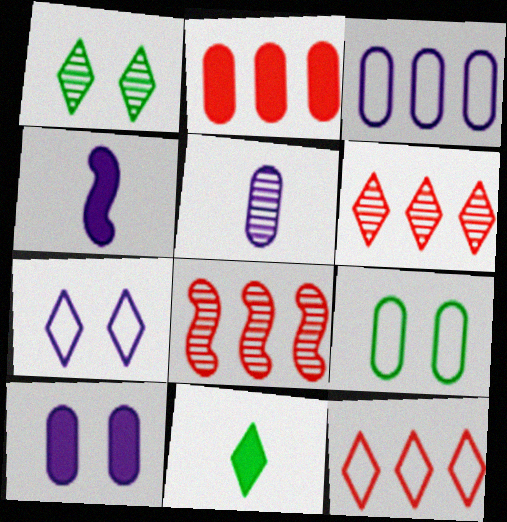[[1, 5, 8], 
[2, 5, 9], 
[2, 8, 12], 
[3, 5, 10], 
[4, 6, 9], 
[6, 7, 11]]